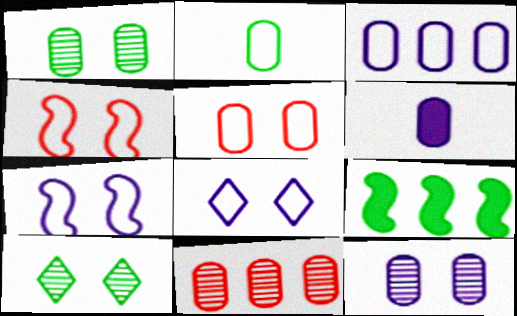[[2, 3, 5], 
[2, 9, 10], 
[3, 6, 12]]